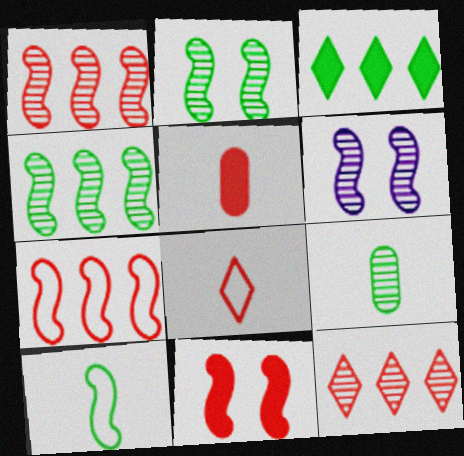[[6, 9, 12]]